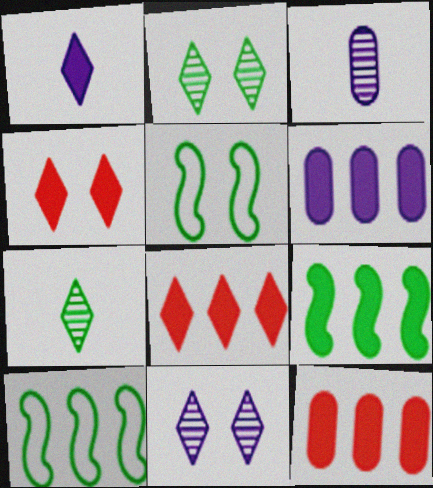[[3, 4, 10], 
[3, 5, 8], 
[6, 8, 9]]